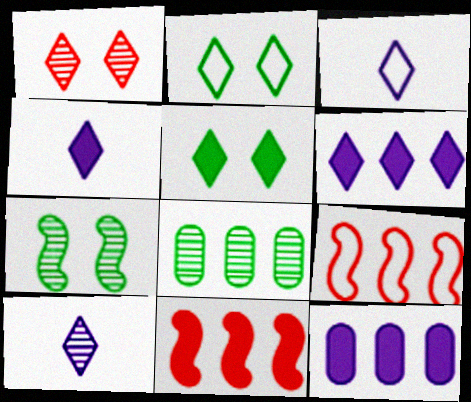[[3, 4, 10], 
[6, 8, 9]]